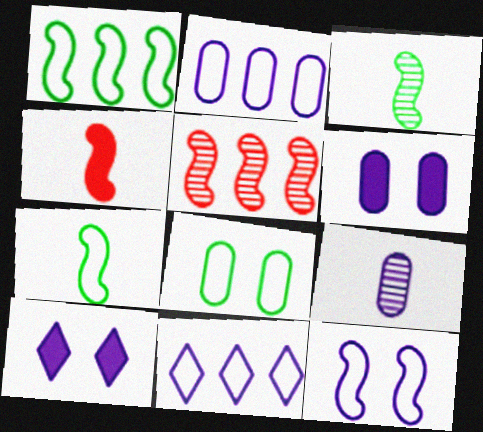[[2, 6, 9]]